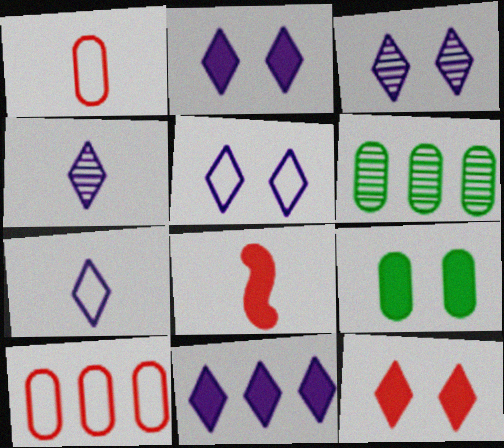[[2, 3, 5], 
[3, 7, 11], 
[4, 5, 11], 
[5, 6, 8], 
[8, 9, 11]]